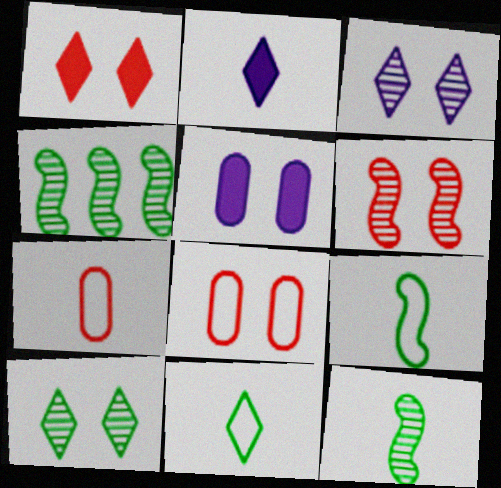[[1, 6, 8], 
[2, 4, 8], 
[2, 7, 12]]